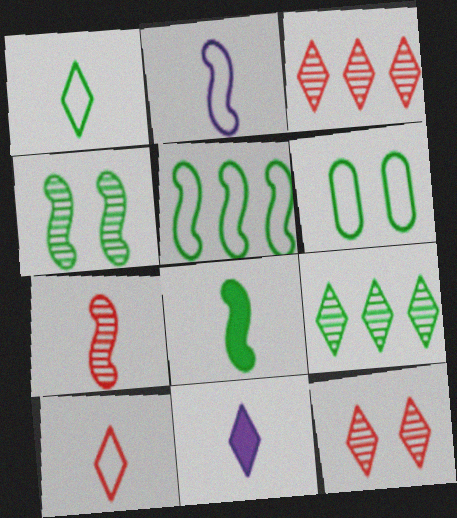[[1, 5, 6], 
[2, 7, 8], 
[4, 5, 8], 
[6, 8, 9]]